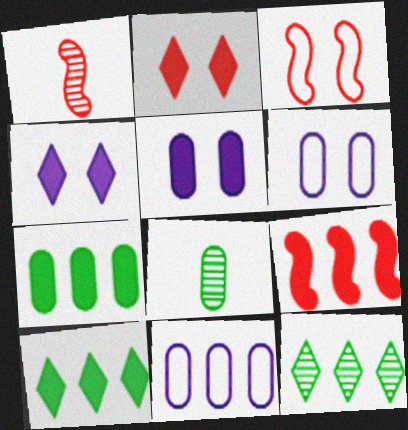[[1, 3, 9], 
[1, 6, 10], 
[9, 11, 12]]